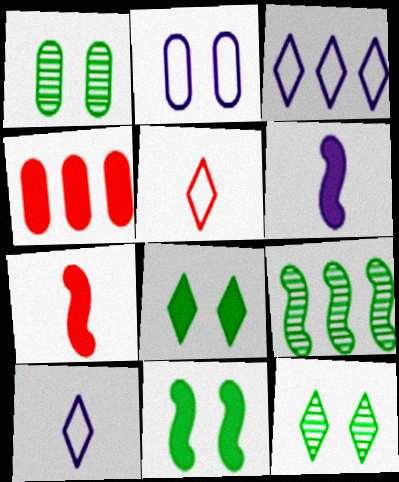[[1, 3, 7], 
[3, 4, 9], 
[4, 6, 8]]